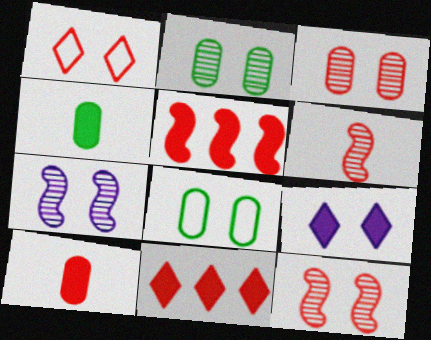[[4, 5, 9], 
[8, 9, 12]]